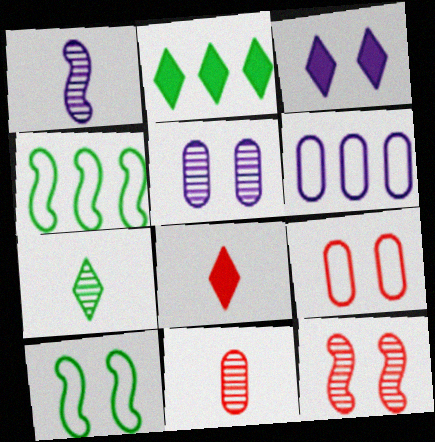[[1, 2, 9], 
[1, 3, 6], 
[1, 7, 11], 
[2, 3, 8], 
[3, 4, 11], 
[4, 5, 8]]